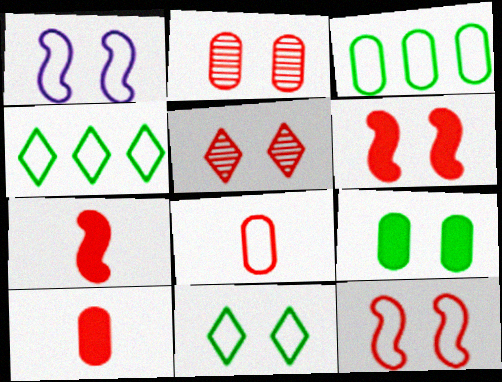[[1, 4, 8], 
[1, 5, 9]]